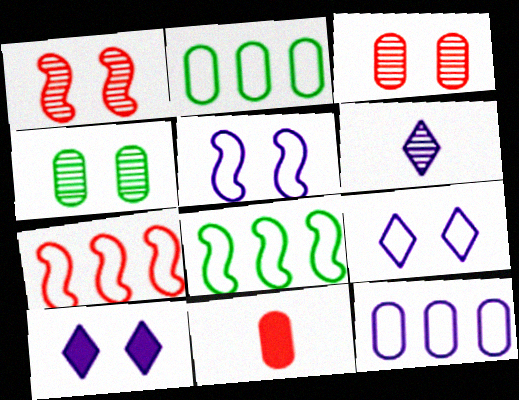[[4, 11, 12]]